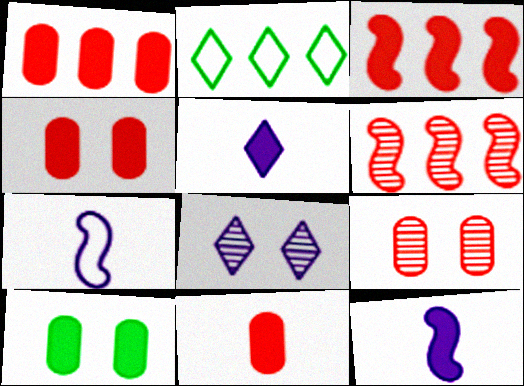[[1, 4, 11], 
[2, 9, 12], 
[3, 5, 10]]